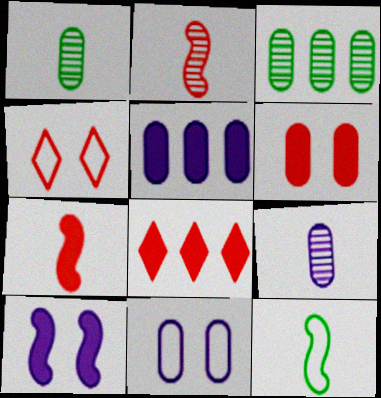[[5, 9, 11], 
[6, 7, 8]]